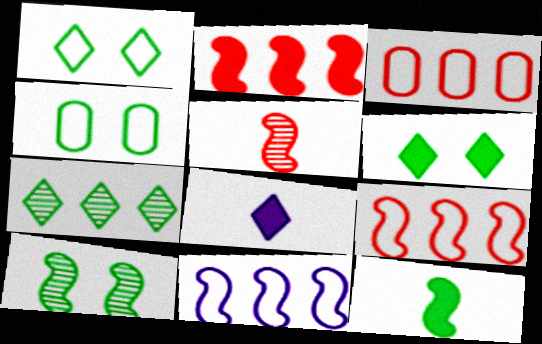[[3, 8, 10], 
[4, 6, 10], 
[4, 7, 12]]